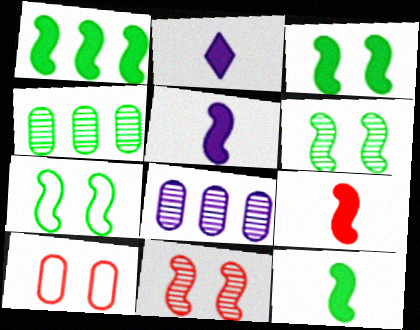[[1, 3, 12], 
[3, 6, 7], 
[5, 9, 12]]